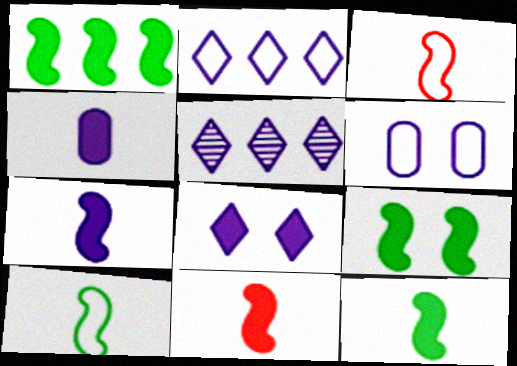[[1, 9, 12], 
[5, 6, 7], 
[7, 11, 12]]